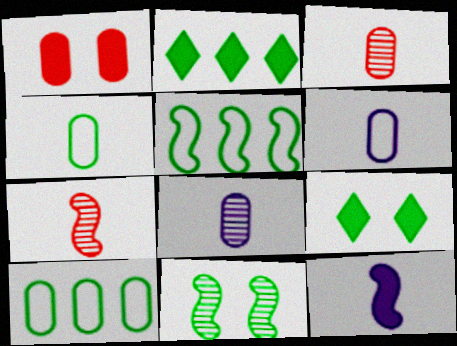[[1, 2, 12], 
[1, 8, 10], 
[2, 4, 11]]